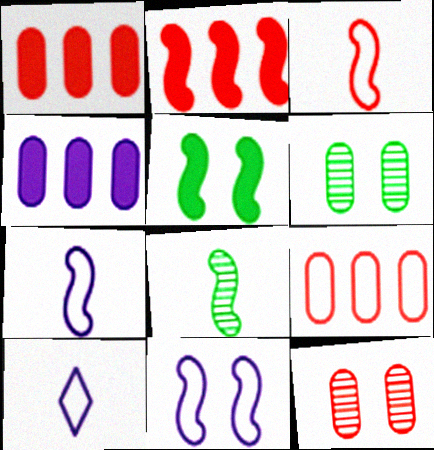[[2, 6, 10], 
[2, 8, 11]]